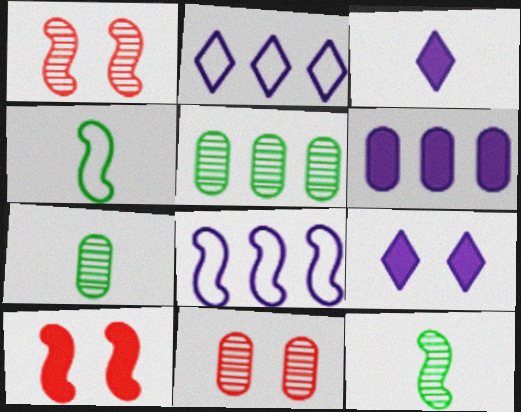[[2, 7, 10], 
[8, 10, 12]]